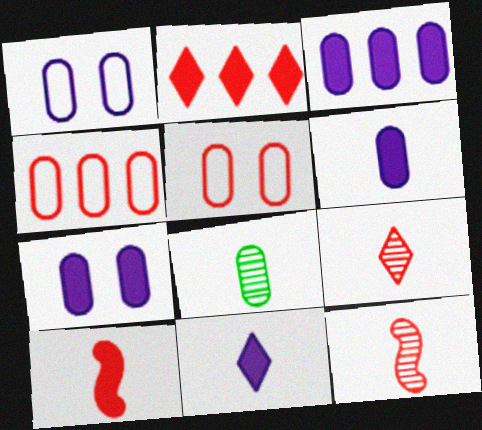[[2, 5, 12], 
[3, 5, 8], 
[3, 6, 7], 
[4, 7, 8]]